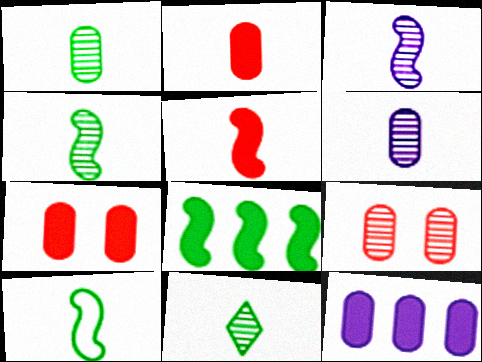[[1, 4, 11], 
[3, 5, 10]]